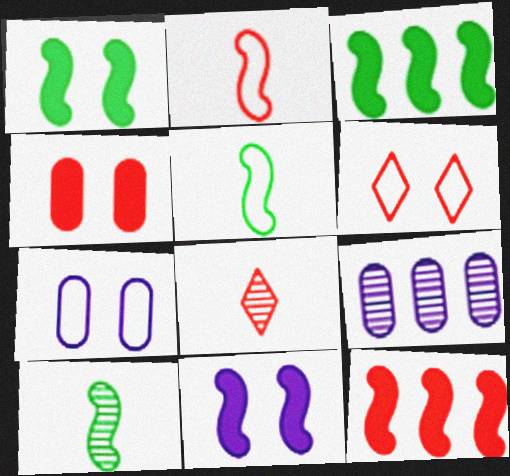[[3, 7, 8]]